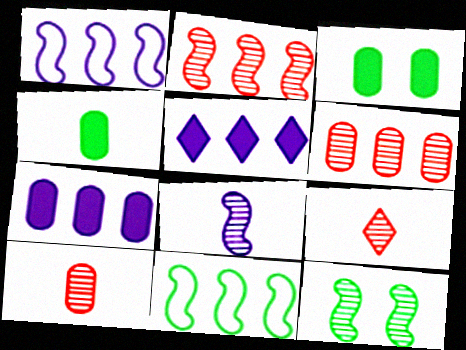[[1, 3, 9], 
[2, 8, 12], 
[5, 6, 11]]